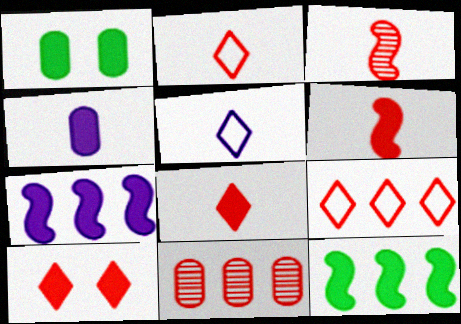[[1, 7, 8], 
[4, 10, 12]]